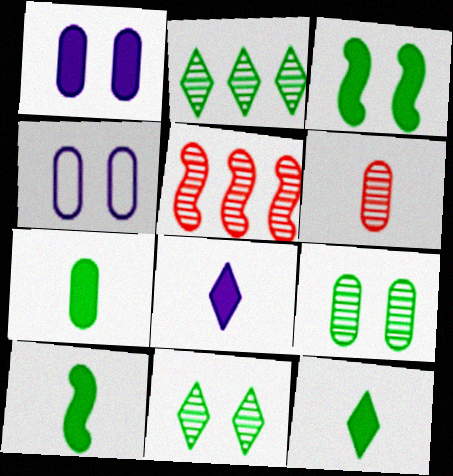[[4, 5, 12], 
[7, 10, 12]]